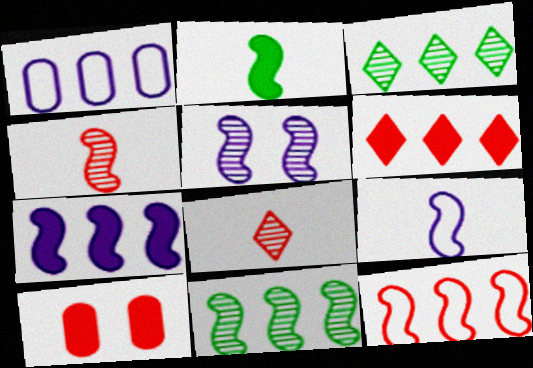[[1, 6, 11], 
[2, 4, 9], 
[2, 5, 12], 
[3, 9, 10], 
[4, 5, 11], 
[5, 7, 9], 
[7, 11, 12], 
[8, 10, 12]]